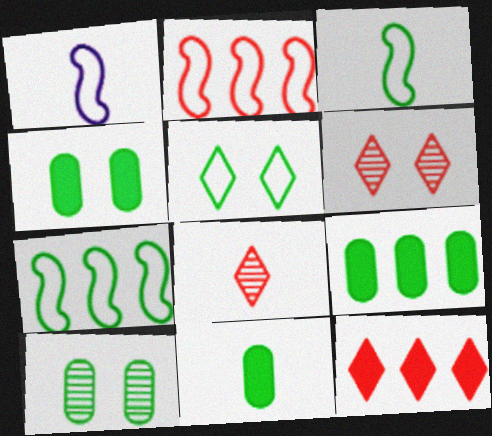[[1, 6, 9], 
[1, 8, 11], 
[1, 10, 12], 
[4, 9, 11]]